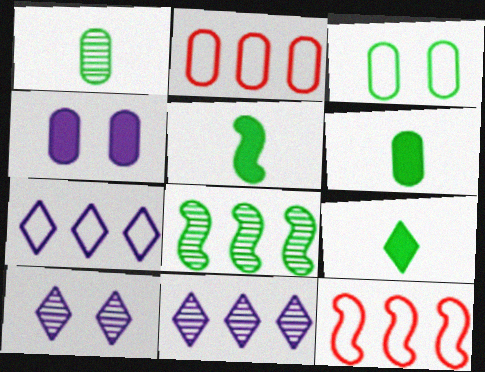[[1, 2, 4], 
[2, 5, 10], 
[3, 8, 9], 
[5, 6, 9], 
[6, 10, 12]]